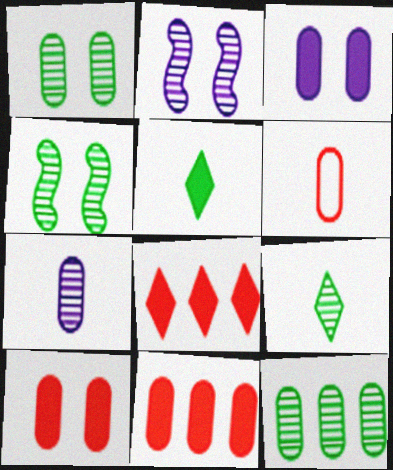[[3, 6, 12], 
[4, 9, 12]]